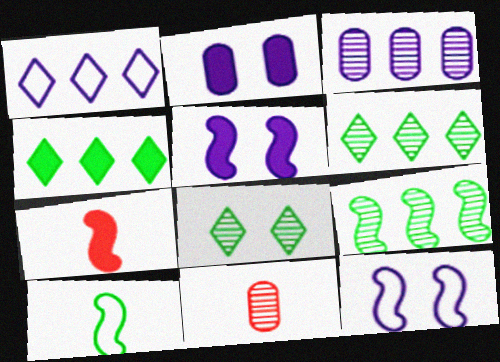[[2, 4, 7], 
[4, 11, 12], 
[7, 9, 12]]